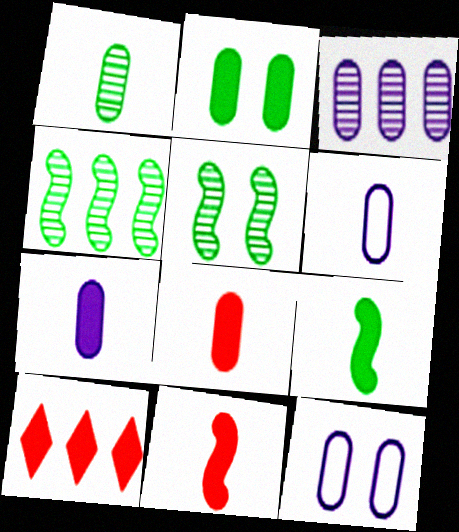[[1, 6, 8], 
[3, 7, 12], 
[5, 6, 10]]